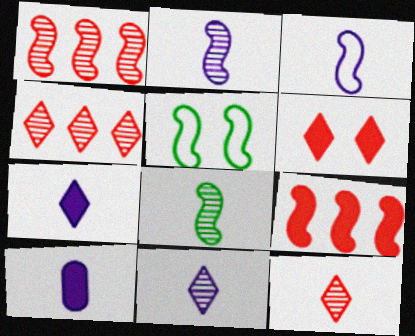[[2, 5, 9], 
[3, 10, 11], 
[4, 5, 10]]